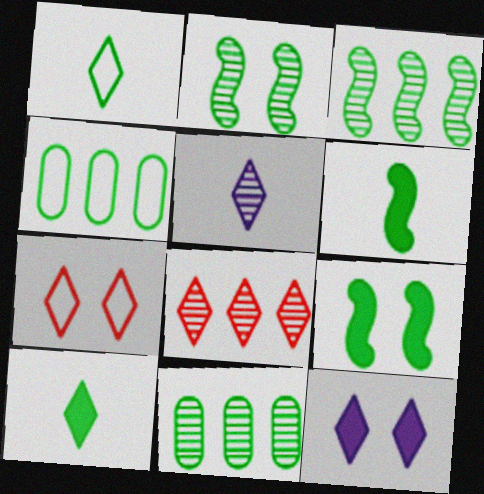[[1, 8, 12], 
[1, 9, 11], 
[2, 4, 10]]